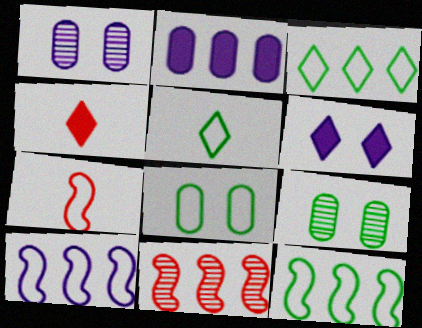[[1, 4, 12], 
[2, 3, 11], 
[4, 9, 10], 
[5, 8, 12]]